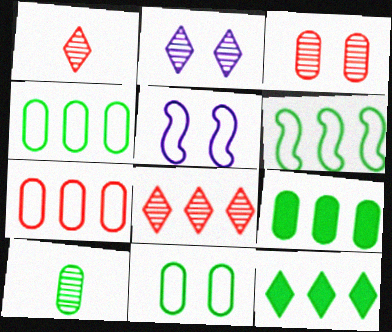[[1, 5, 9], 
[9, 10, 11]]